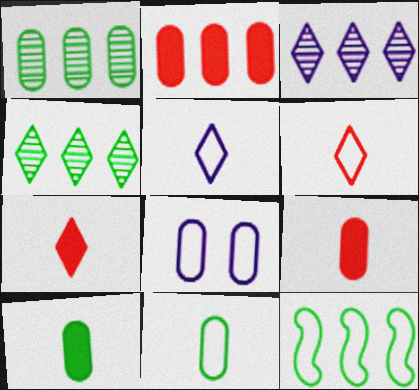[[1, 8, 9], 
[2, 3, 12], 
[6, 8, 12]]